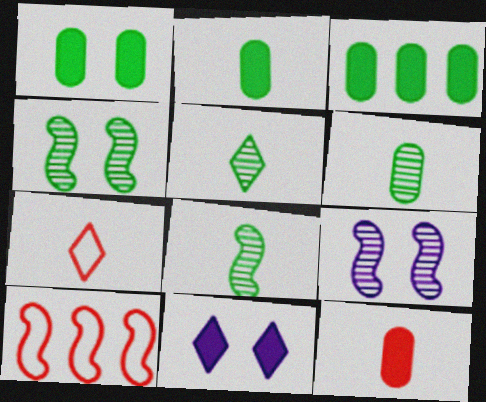[[1, 2, 3], 
[3, 7, 9], 
[5, 6, 8], 
[6, 10, 11]]